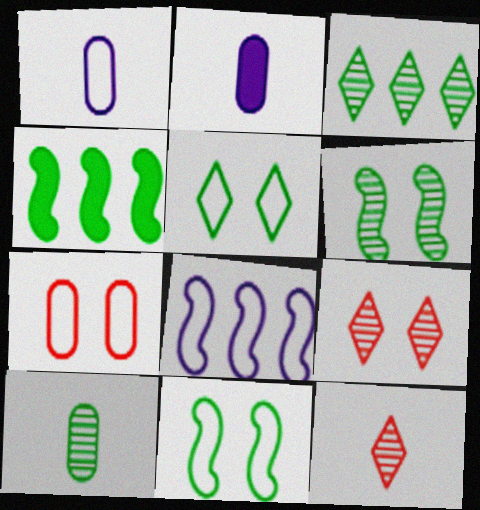[[1, 4, 9], 
[3, 6, 10], 
[4, 5, 10]]